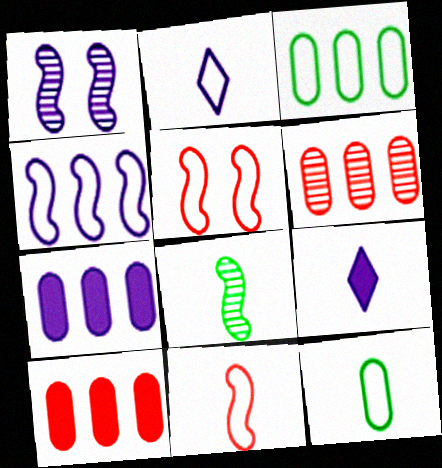[[1, 2, 7], 
[2, 3, 5], 
[2, 11, 12], 
[3, 6, 7]]